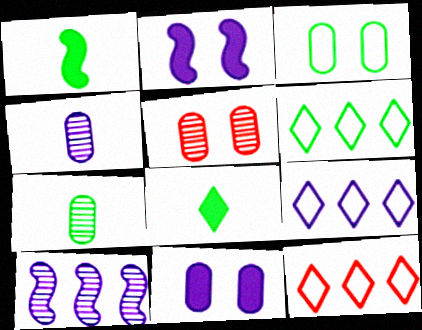[[1, 5, 9], 
[2, 4, 9], 
[2, 7, 12], 
[3, 5, 11], 
[6, 9, 12]]